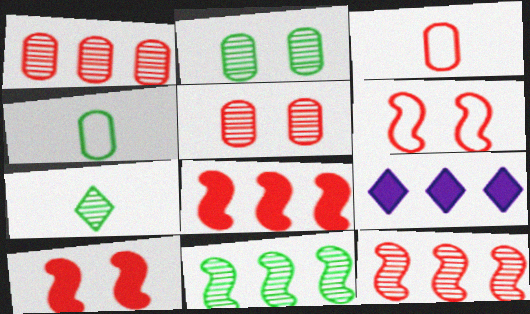[[2, 7, 11]]